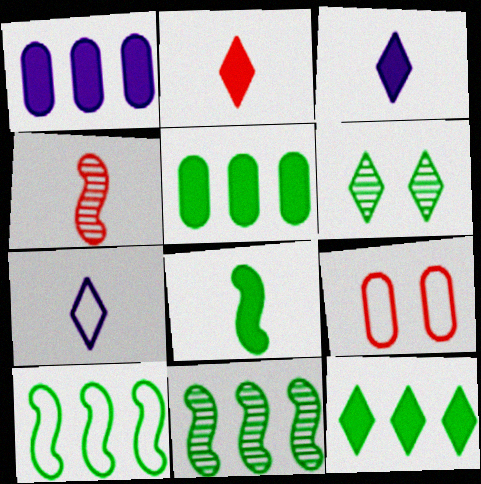[[3, 9, 11], 
[7, 9, 10]]